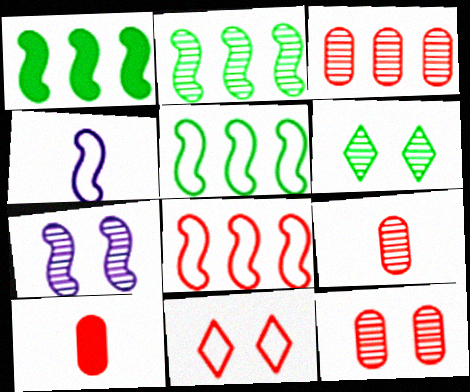[[1, 2, 5], 
[3, 9, 12], 
[6, 7, 12]]